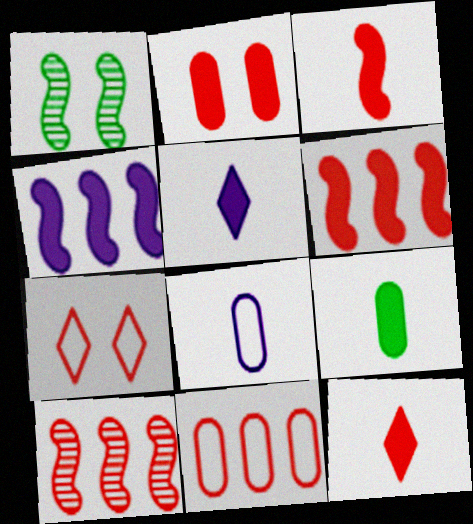[[1, 5, 11], 
[2, 6, 12], 
[3, 5, 9]]